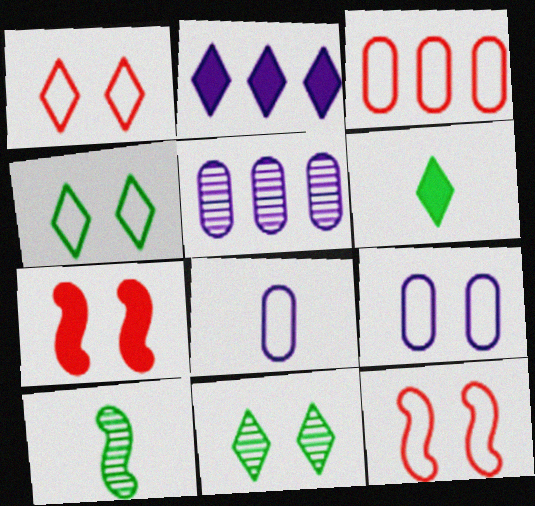[[4, 9, 12], 
[5, 6, 12], 
[7, 9, 11]]